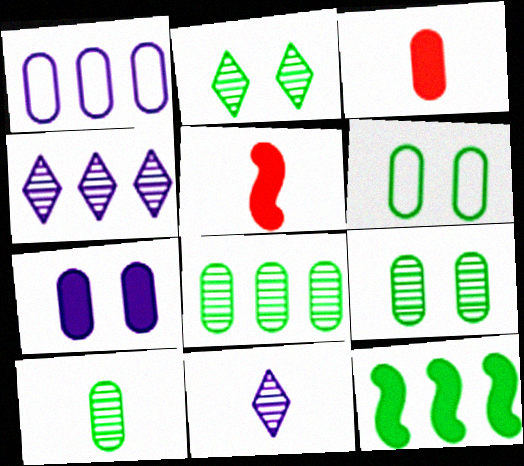[[1, 2, 5], 
[1, 3, 9], 
[4, 5, 6], 
[8, 9, 10]]